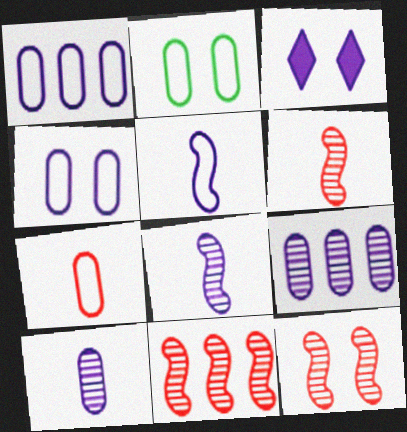[[1, 2, 7], 
[1, 3, 8], 
[2, 3, 12], 
[3, 5, 9], 
[6, 11, 12]]